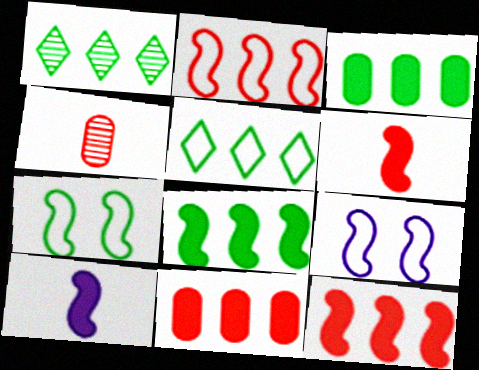[]